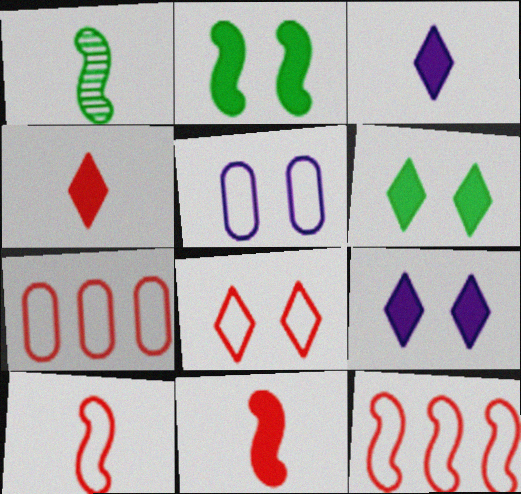[[1, 7, 9], 
[7, 8, 10]]